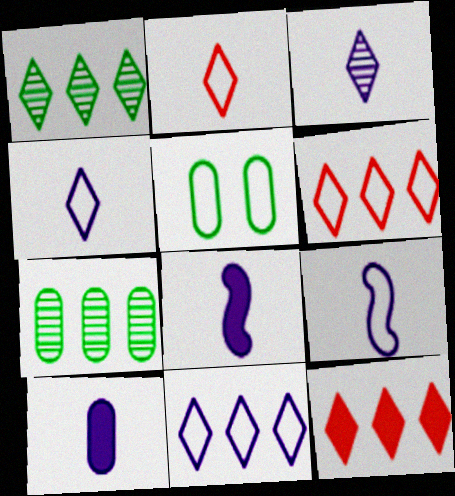[[1, 11, 12], 
[3, 9, 10], 
[5, 6, 9]]